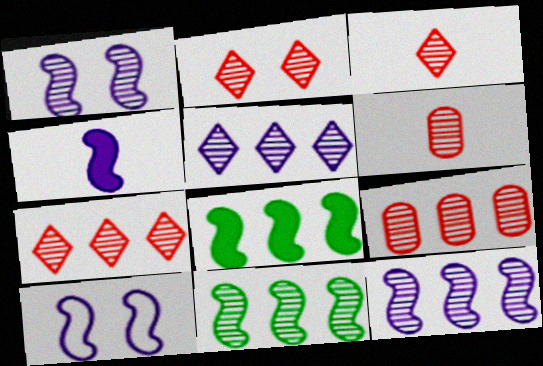[[2, 3, 7], 
[4, 10, 12], 
[5, 9, 11]]